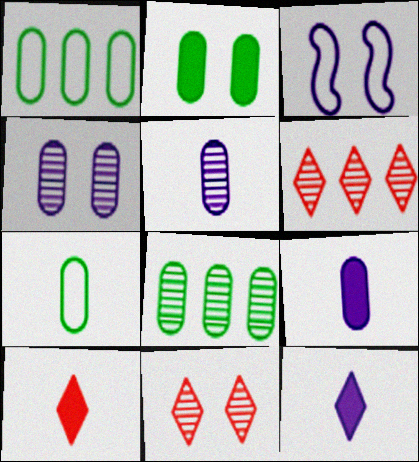[[2, 3, 11], 
[2, 7, 8], 
[3, 8, 10]]